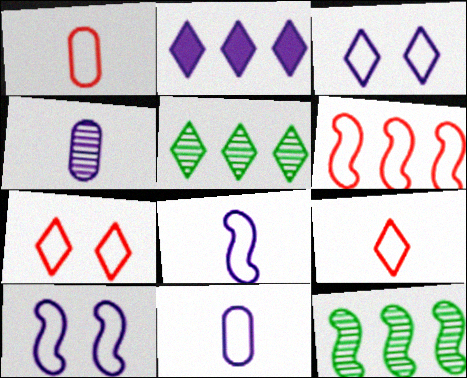[[1, 6, 7], 
[2, 4, 10]]